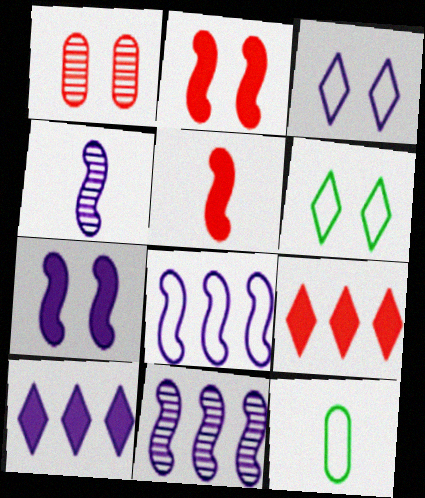[[1, 6, 7], 
[4, 7, 8]]